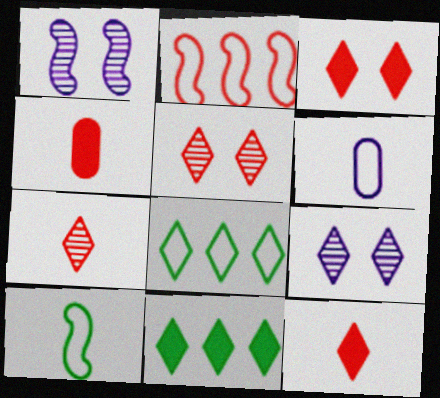[[1, 4, 8], 
[2, 4, 5], 
[8, 9, 12]]